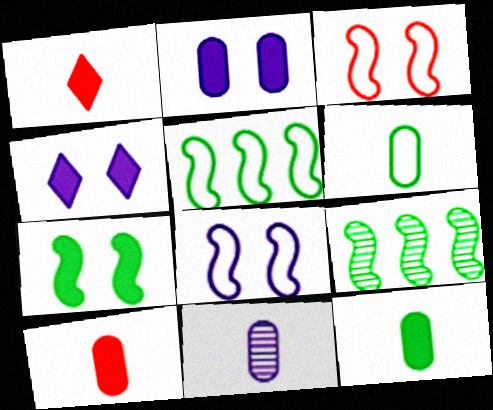[[6, 10, 11]]